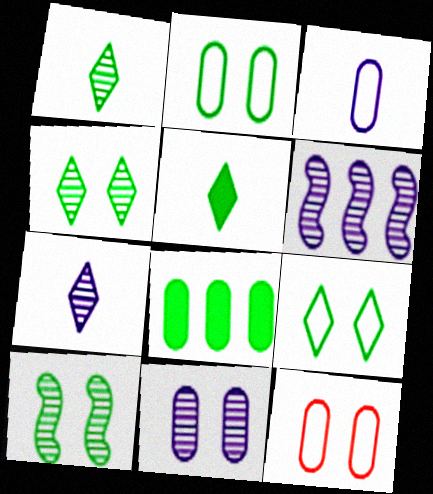[[5, 6, 12], 
[6, 7, 11]]